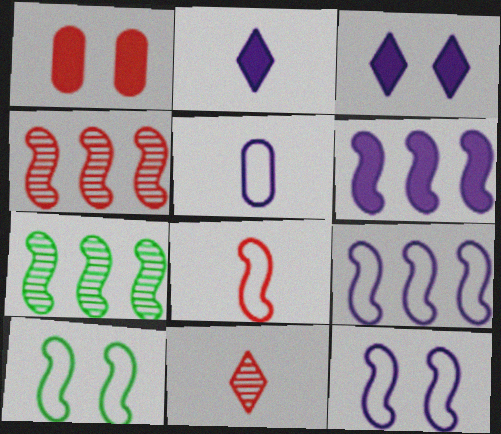[[8, 9, 10]]